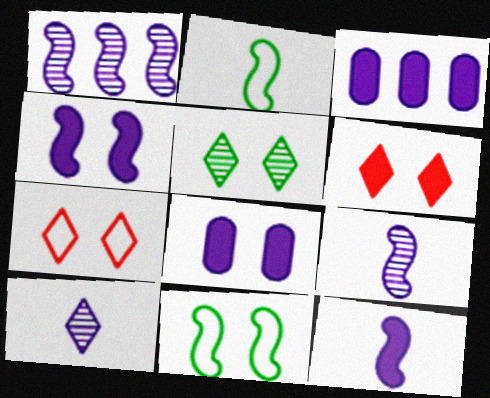[]